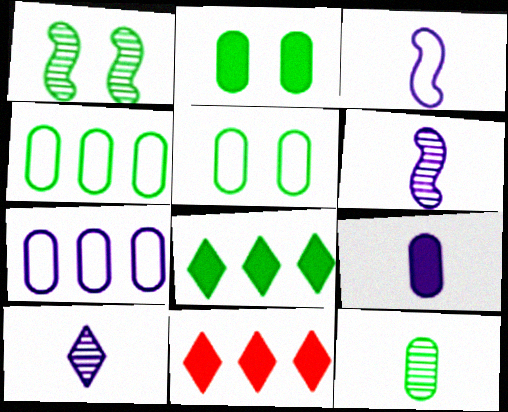[[2, 4, 12], 
[3, 9, 10], 
[5, 6, 11]]